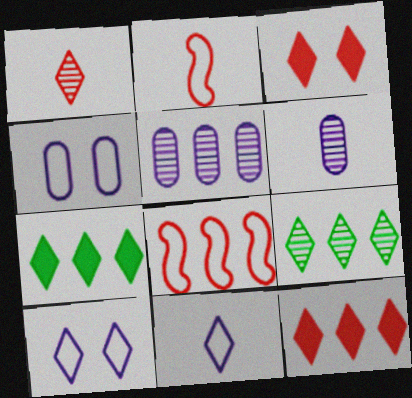[[1, 7, 10], 
[3, 9, 11], 
[5, 7, 8]]